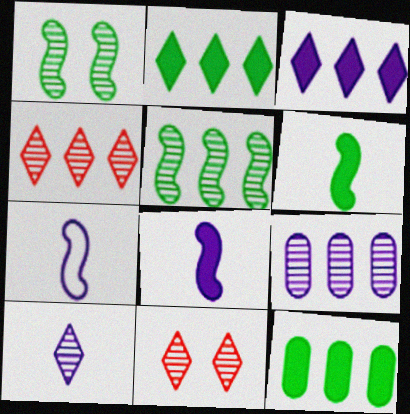[[4, 5, 9], 
[7, 11, 12]]